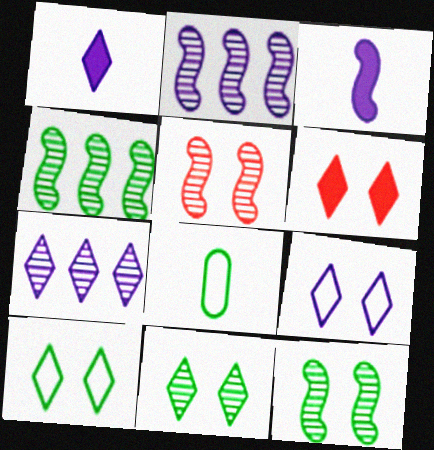[[1, 7, 9], 
[2, 6, 8], 
[6, 9, 11]]